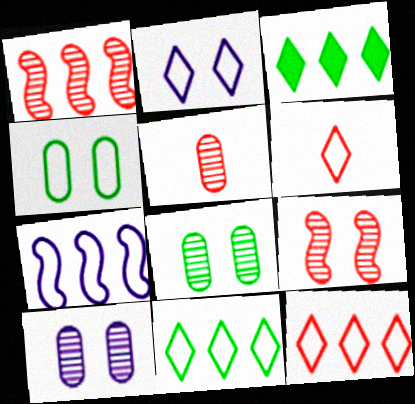[[2, 6, 11], 
[4, 6, 7]]